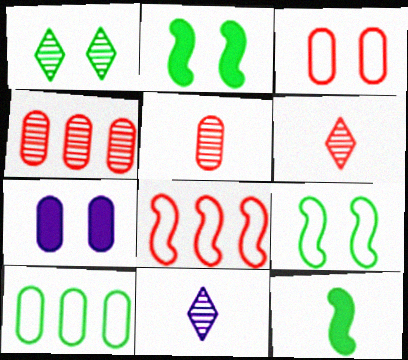[[1, 10, 12], 
[5, 7, 10]]